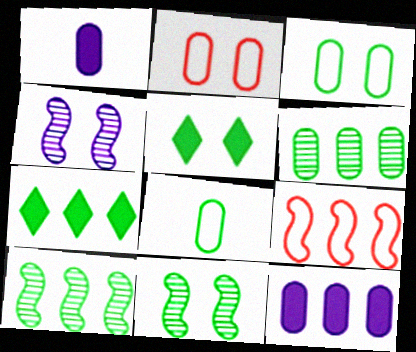[[1, 2, 6], 
[2, 4, 5], 
[3, 5, 11], 
[5, 8, 10], 
[7, 8, 11]]